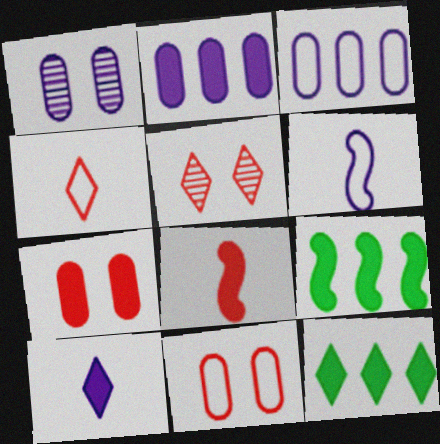[[1, 4, 9], 
[7, 9, 10]]